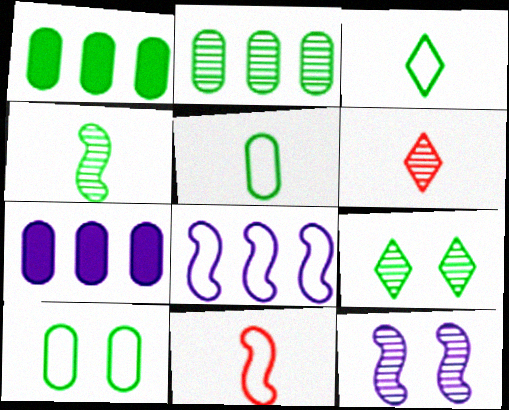[[2, 4, 9], 
[2, 6, 12], 
[7, 9, 11]]